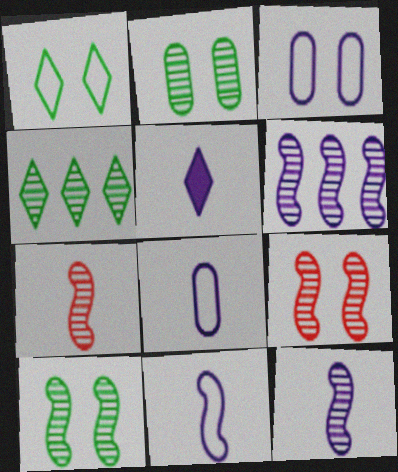[[3, 5, 6], 
[5, 8, 12], 
[6, 7, 10]]